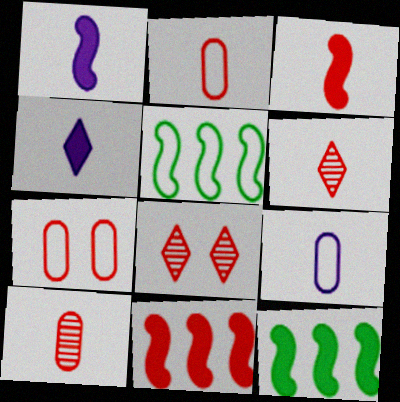[[2, 3, 6], 
[2, 8, 11], 
[6, 7, 11], 
[8, 9, 12]]